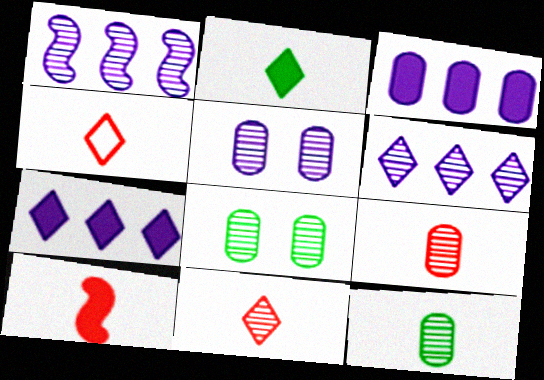[[1, 8, 11], 
[4, 9, 10]]